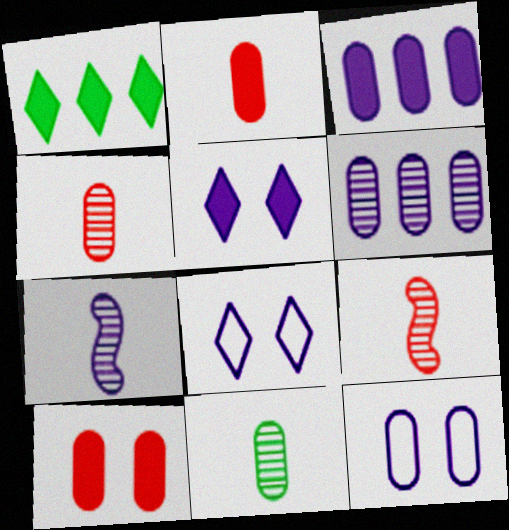[[1, 9, 12], 
[3, 7, 8]]